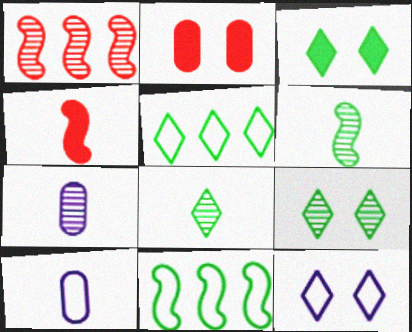[[1, 3, 10], 
[1, 7, 9], 
[3, 5, 8], 
[4, 8, 10]]